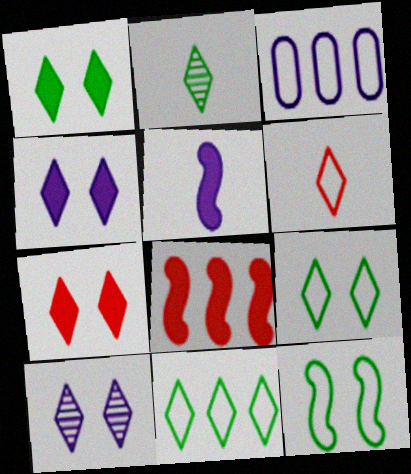[[1, 2, 11], 
[1, 4, 7], 
[3, 5, 10], 
[3, 6, 12], 
[7, 9, 10]]